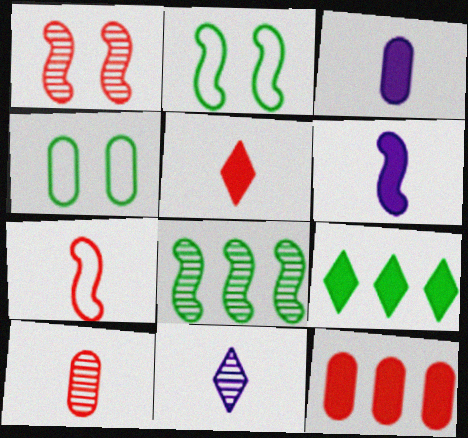[[2, 11, 12], 
[5, 7, 10]]